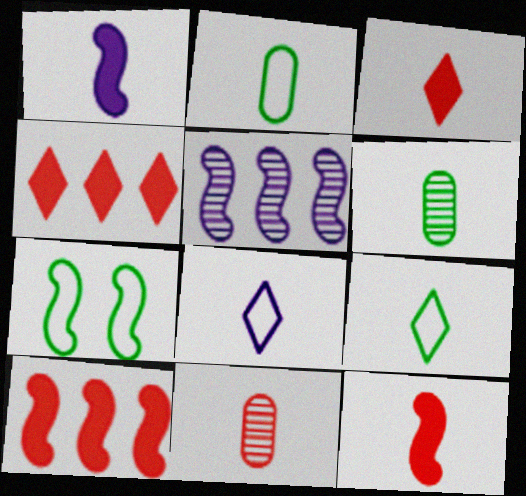[[1, 9, 11], 
[5, 7, 12], 
[6, 8, 12]]